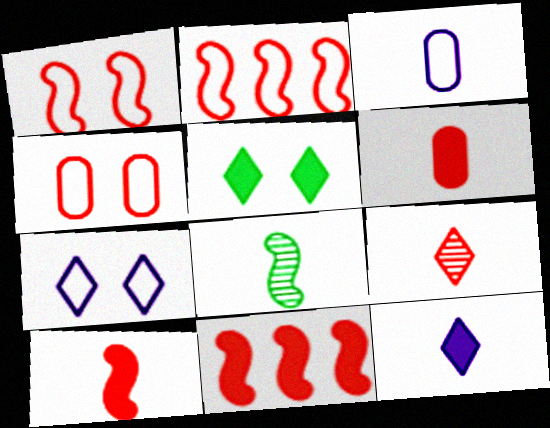[[4, 9, 11]]